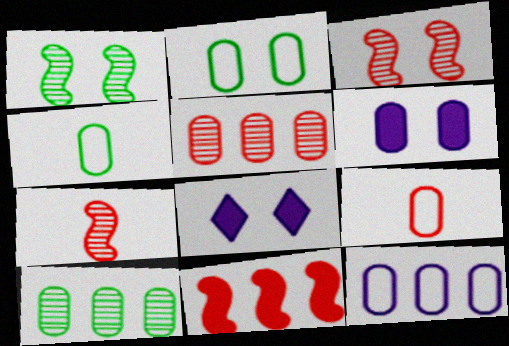[[2, 3, 8], 
[2, 9, 12], 
[4, 5, 6], 
[6, 9, 10]]